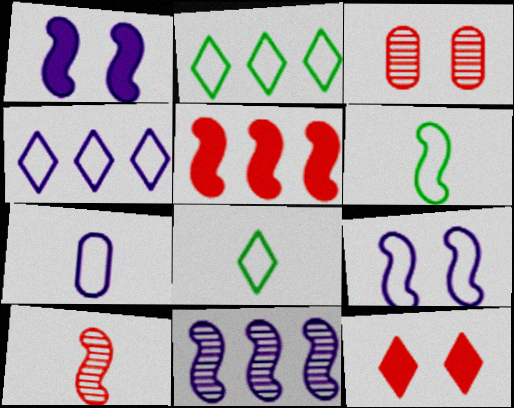[[4, 7, 9]]